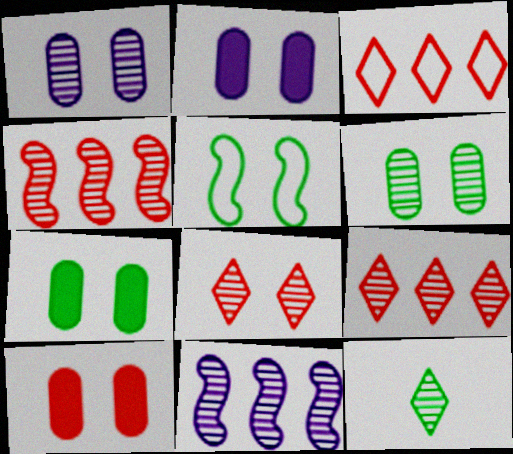[[1, 4, 12], 
[2, 5, 8], 
[2, 7, 10]]